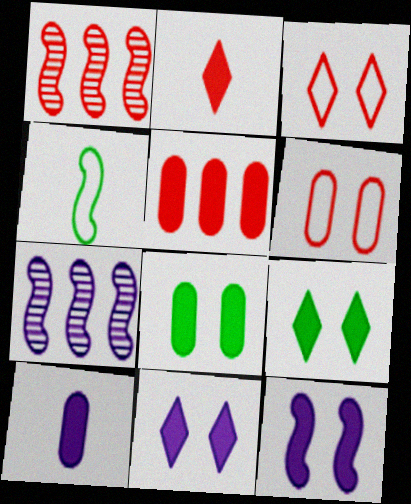[[1, 2, 6], 
[1, 4, 12], 
[5, 8, 10]]